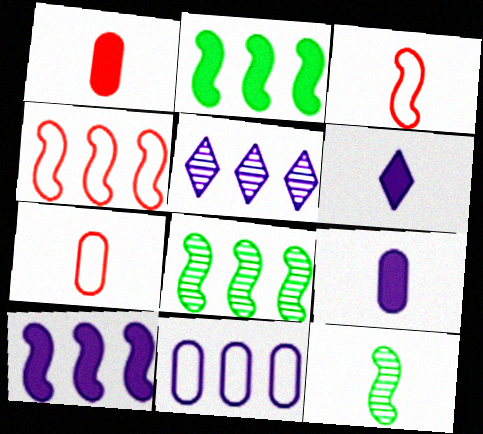[[4, 8, 10], 
[5, 10, 11], 
[6, 7, 12]]